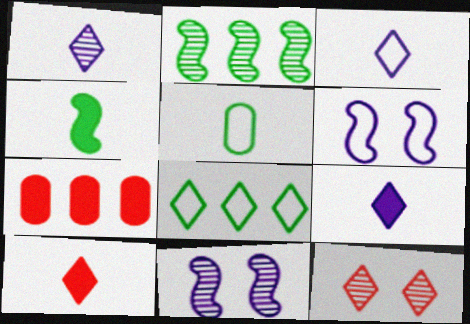[[1, 3, 9], 
[8, 9, 12]]